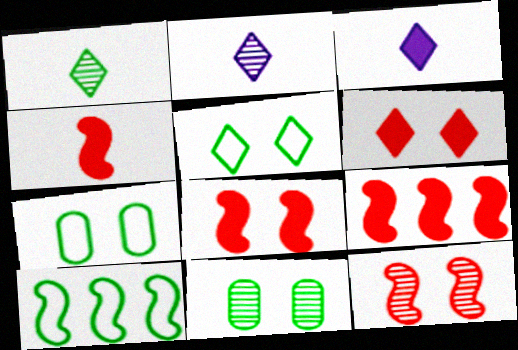[[2, 7, 9], 
[4, 8, 9]]